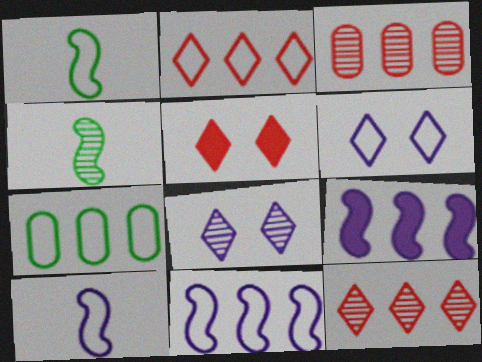[[2, 7, 11], 
[3, 4, 8], 
[7, 9, 12]]